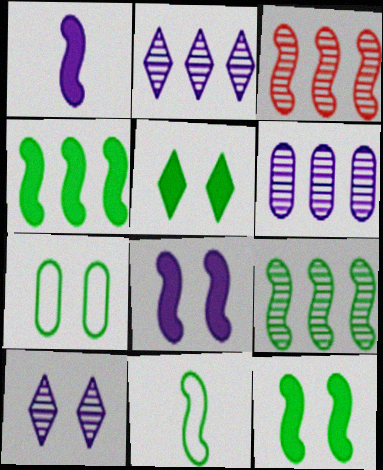[[3, 8, 11], 
[9, 11, 12]]